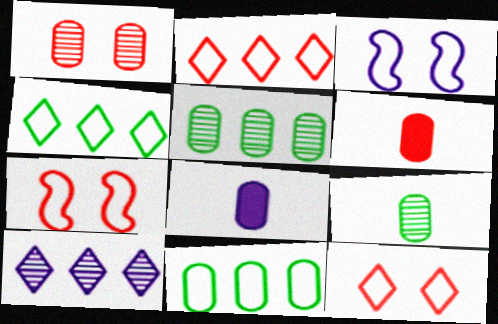[[1, 8, 11], 
[3, 8, 10]]